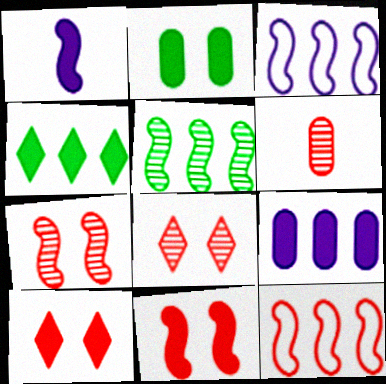[[6, 10, 12]]